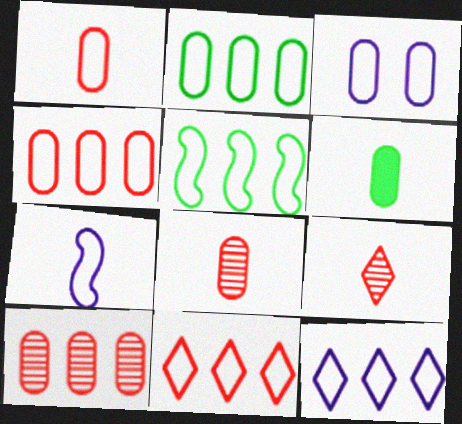[[1, 2, 3], 
[3, 6, 10], 
[3, 7, 12], 
[4, 5, 12], 
[6, 7, 9]]